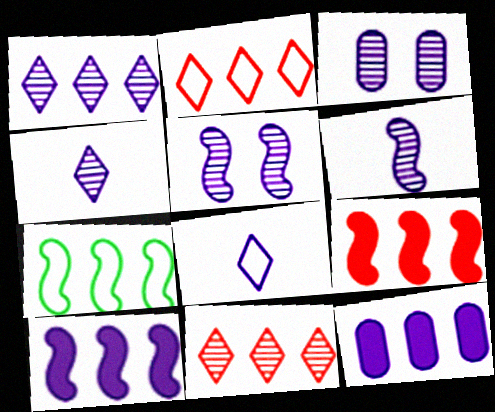[[1, 3, 6], 
[3, 8, 10], 
[5, 8, 12], 
[7, 11, 12]]